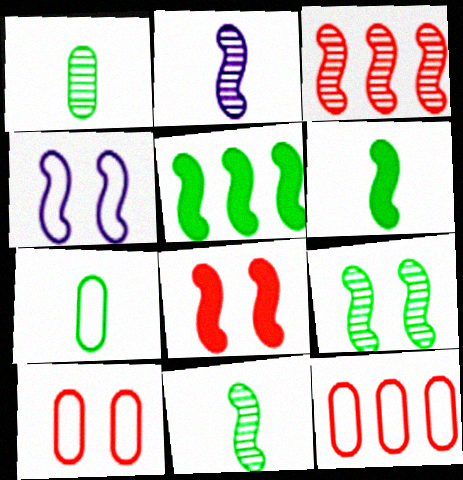[[2, 3, 9], 
[3, 4, 6], 
[4, 8, 9]]